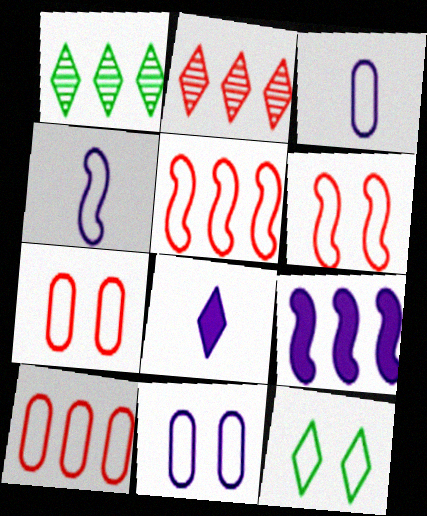[[1, 9, 10], 
[2, 8, 12], 
[3, 5, 12], 
[4, 10, 12], 
[6, 11, 12]]